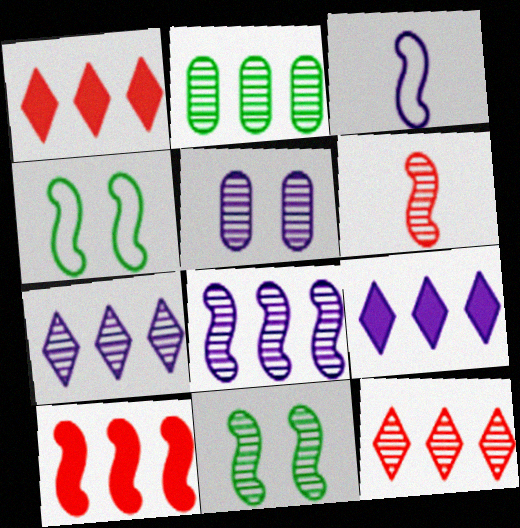[[2, 8, 12], 
[3, 5, 9], 
[3, 10, 11], 
[6, 8, 11]]